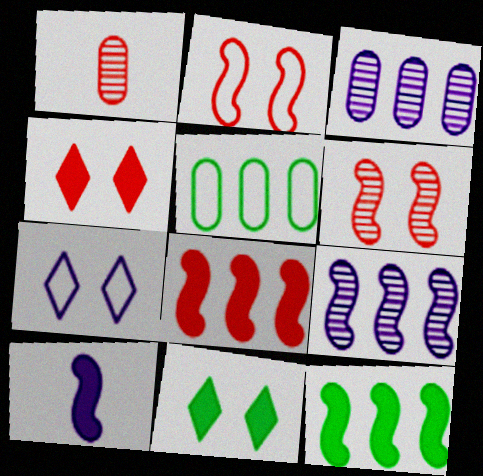[[1, 7, 12], 
[3, 7, 10]]